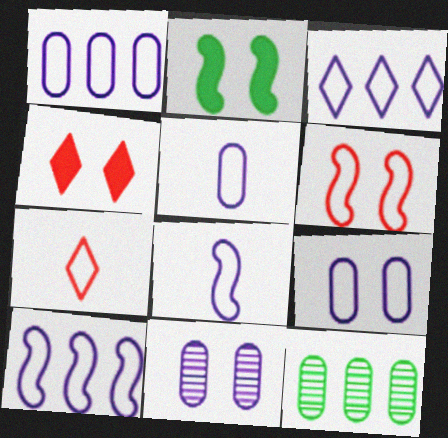[[1, 3, 10], 
[1, 5, 9], 
[3, 8, 9], 
[4, 8, 12]]